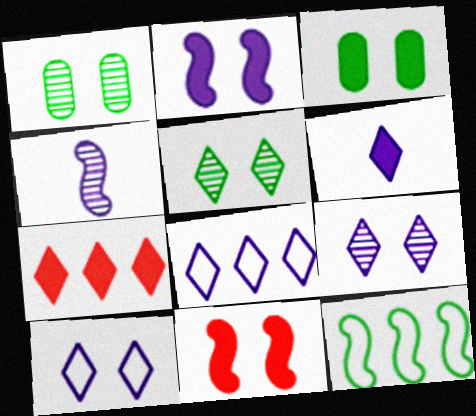[[1, 10, 11], 
[4, 11, 12], 
[6, 8, 9]]